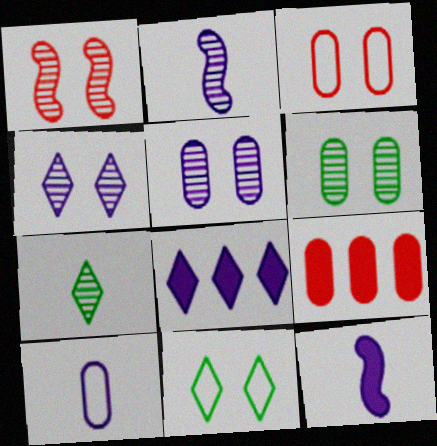[[1, 4, 6], 
[2, 9, 11], 
[6, 9, 10]]